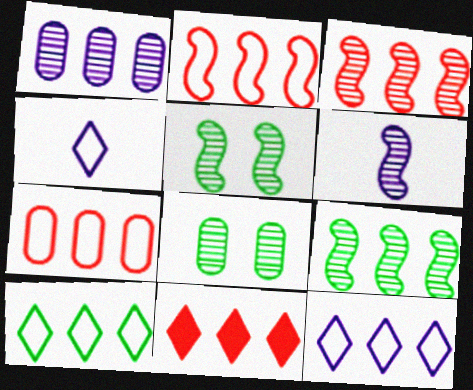[[3, 5, 6], 
[3, 7, 11]]